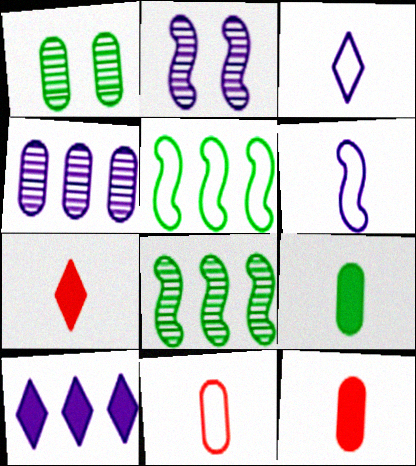[]